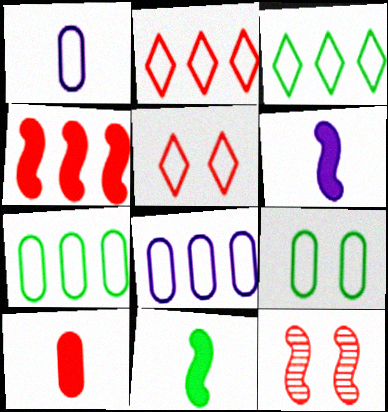[[2, 10, 12]]